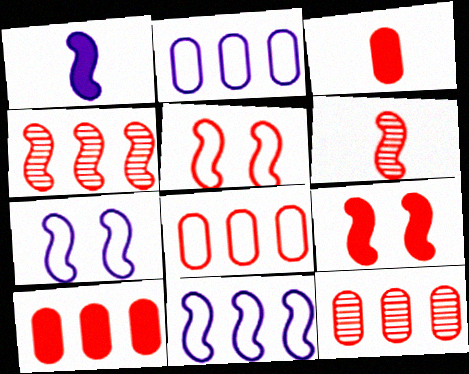[[8, 10, 12]]